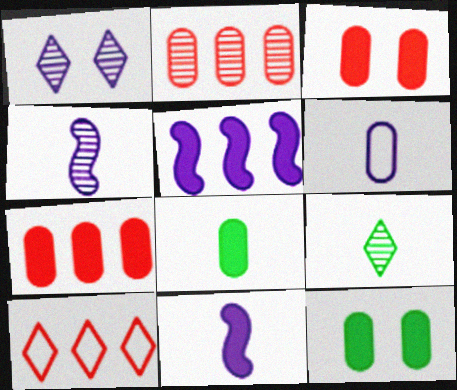[[1, 5, 6], 
[2, 6, 12], 
[4, 10, 12]]